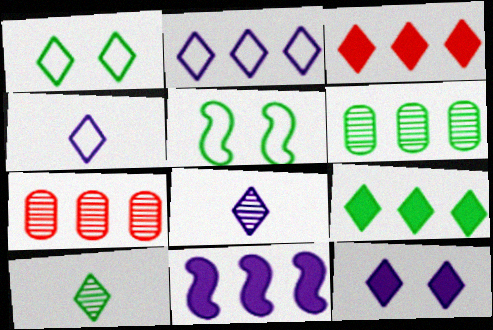[[1, 3, 8], 
[1, 9, 10], 
[2, 8, 12]]